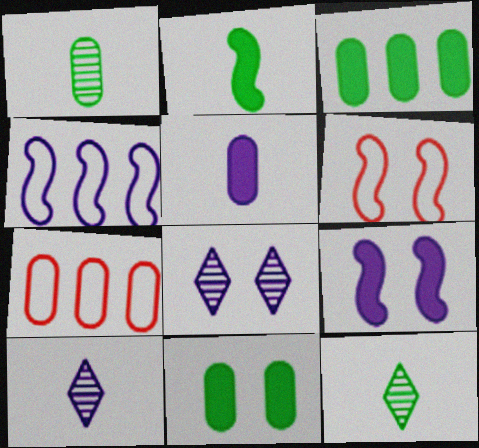[[2, 7, 8], 
[3, 6, 10], 
[4, 5, 8], 
[6, 8, 11], 
[7, 9, 12]]